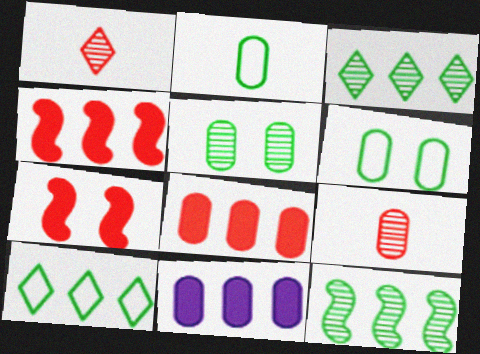[[6, 9, 11]]